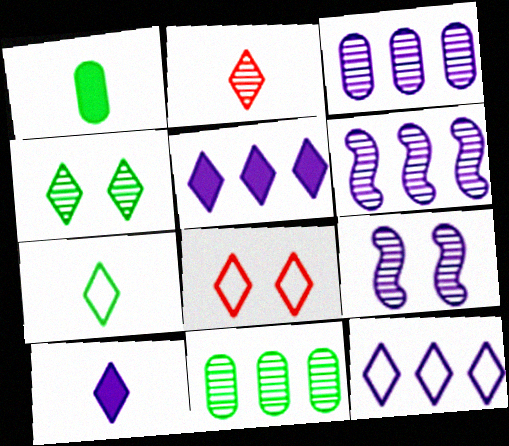[[1, 6, 8], 
[2, 7, 10], 
[2, 9, 11], 
[7, 8, 12]]